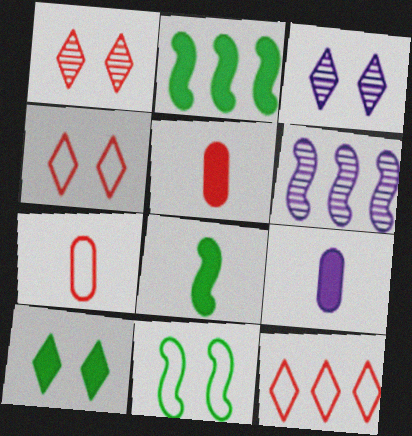[[2, 3, 7], 
[3, 4, 10], 
[6, 7, 10]]